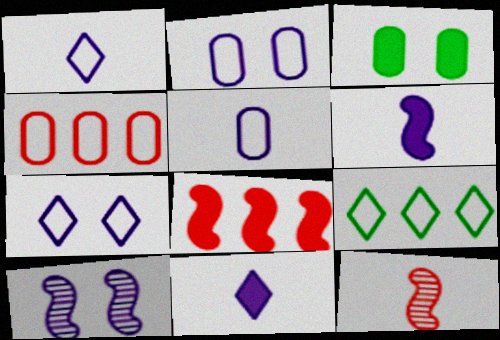[[3, 8, 11]]